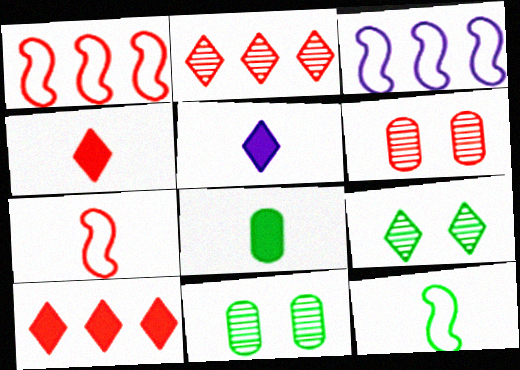[[1, 4, 6], 
[1, 5, 11], 
[3, 4, 11], 
[6, 7, 10]]